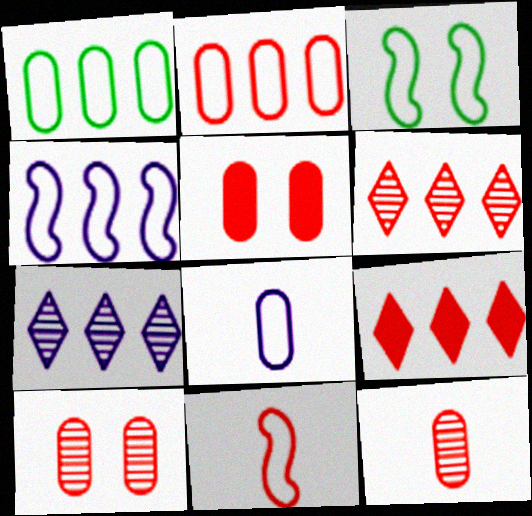[[2, 5, 12], 
[3, 4, 11], 
[5, 6, 11], 
[9, 10, 11]]